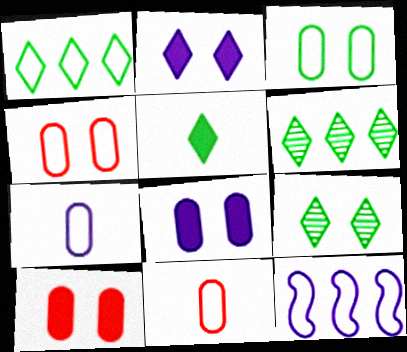[[1, 5, 9]]